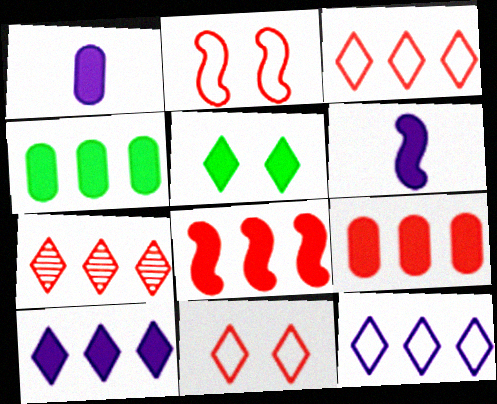[[1, 5, 8], 
[4, 8, 10], 
[5, 6, 9]]